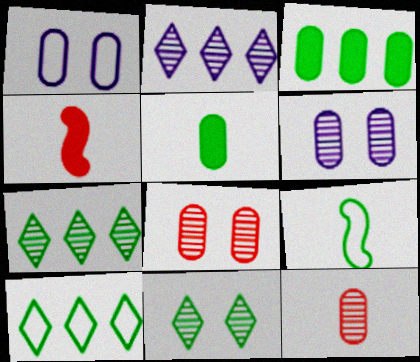[[1, 3, 12], 
[1, 4, 7], 
[3, 9, 11], 
[4, 6, 10]]